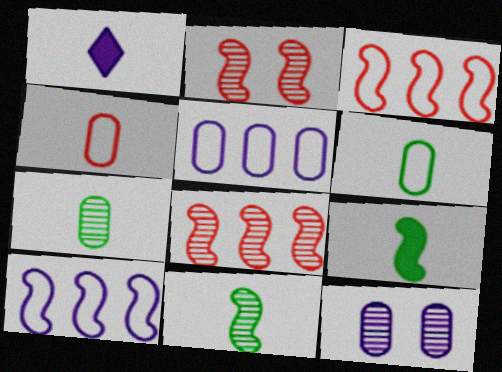[[1, 4, 11], 
[1, 10, 12], 
[2, 9, 10]]